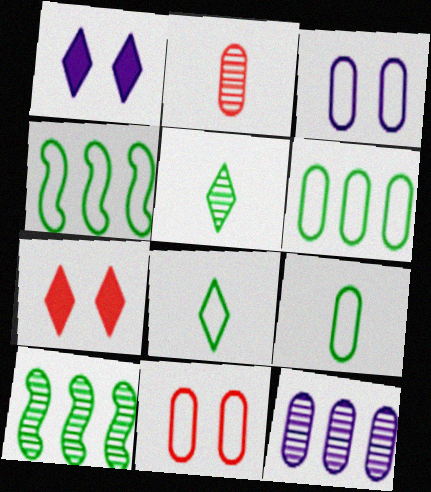[[1, 2, 4]]